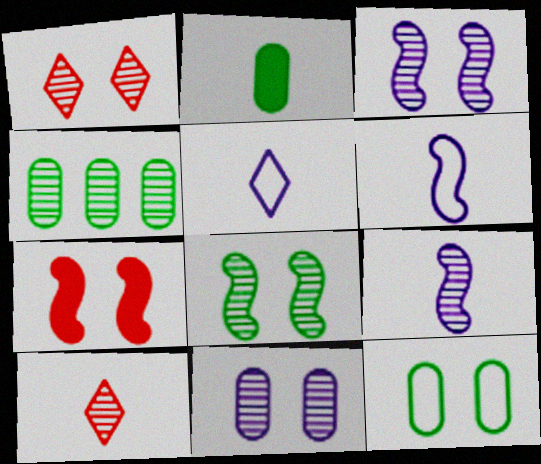[[1, 4, 9], 
[1, 8, 11], 
[2, 4, 12], 
[2, 6, 10], 
[3, 4, 10], 
[4, 5, 7]]